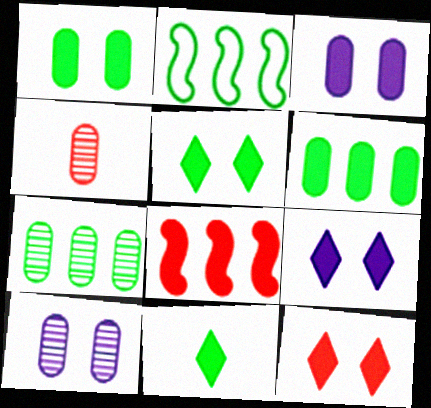[[2, 4, 9], 
[3, 8, 11], 
[4, 7, 10], 
[5, 9, 12]]